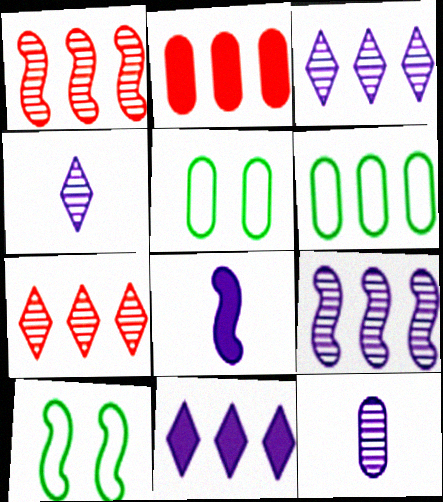[[1, 6, 11], 
[1, 8, 10], 
[2, 4, 10], 
[2, 5, 12], 
[5, 7, 8]]